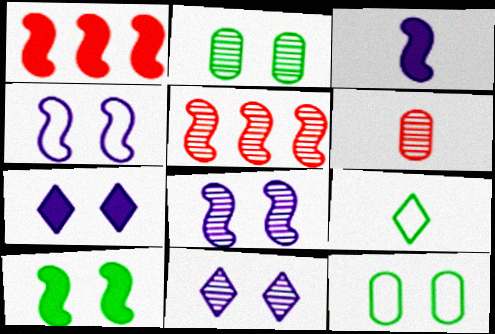[[1, 3, 10], 
[3, 6, 9]]